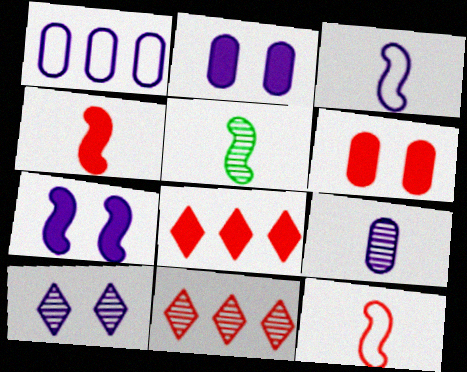[[1, 2, 9], 
[3, 4, 5], 
[4, 6, 8], 
[6, 11, 12]]